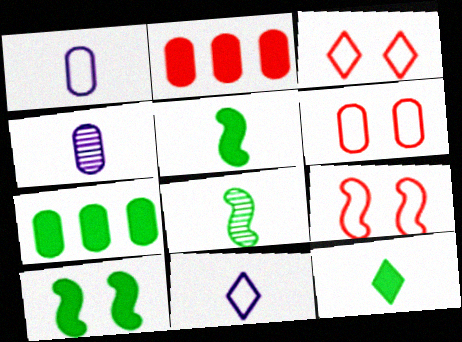[[3, 6, 9], 
[4, 6, 7], 
[7, 10, 12]]